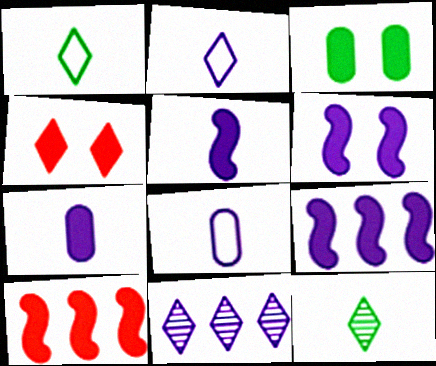[[1, 4, 11], 
[3, 4, 6], 
[5, 6, 9], 
[6, 8, 11]]